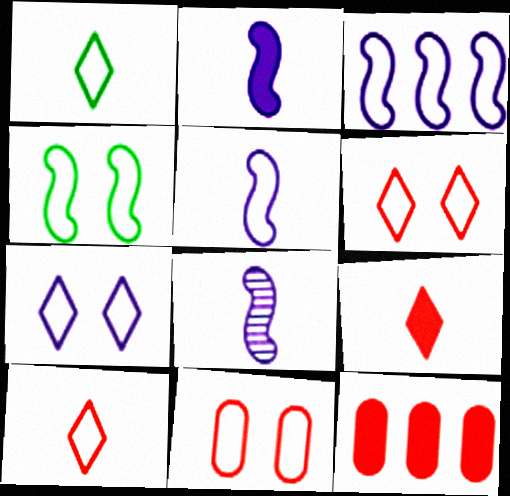[[1, 3, 11], 
[2, 5, 8], 
[4, 7, 11]]